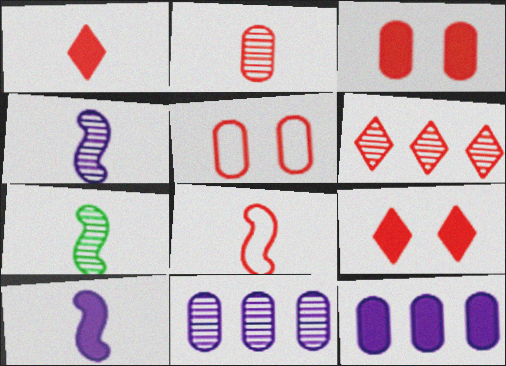[[1, 2, 8], 
[3, 6, 8], 
[7, 8, 10]]